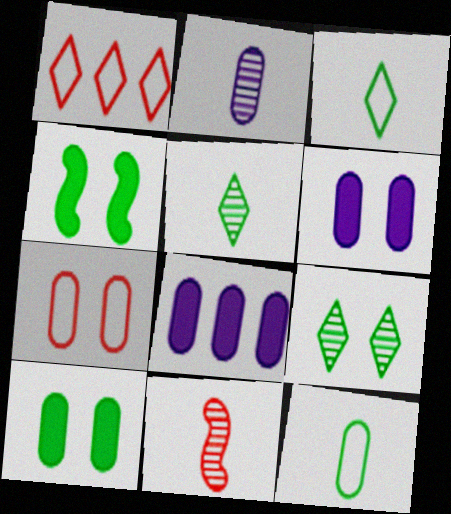[[1, 2, 4], 
[2, 5, 11]]